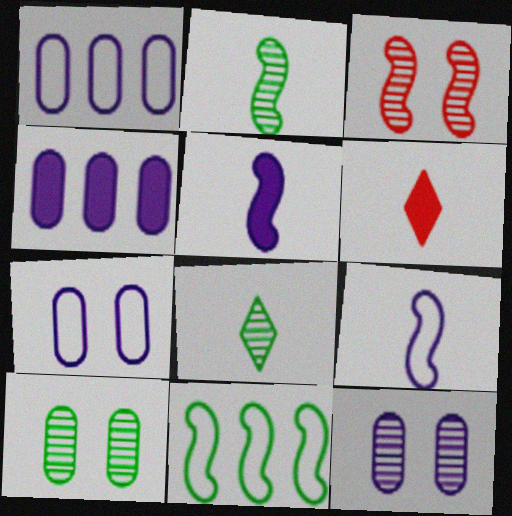[[3, 5, 11], 
[6, 11, 12]]